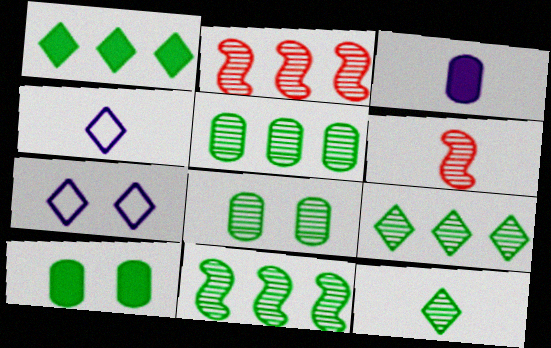[[2, 4, 10], 
[5, 9, 11], 
[8, 11, 12]]